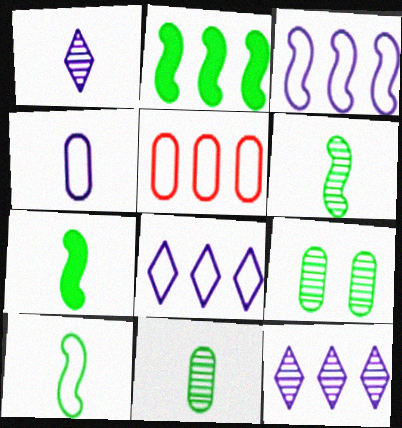[[2, 5, 12], 
[6, 7, 10]]